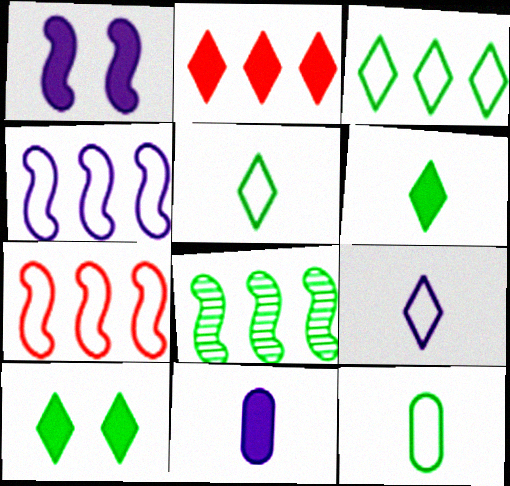[[8, 10, 12]]